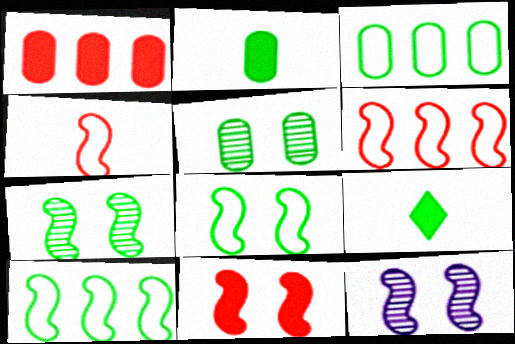[[2, 3, 5], 
[3, 7, 9], 
[5, 9, 10], 
[8, 11, 12]]